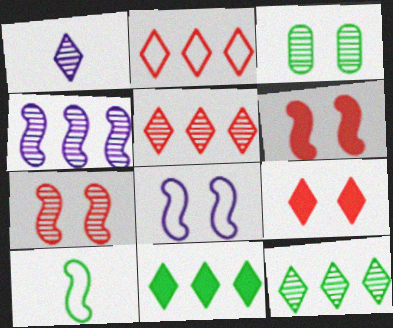[[3, 8, 9], 
[3, 10, 11], 
[4, 6, 10]]